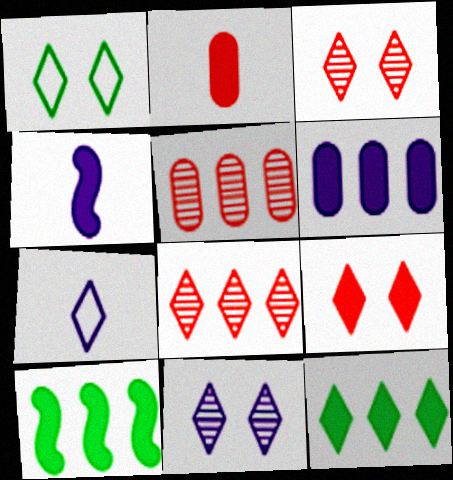[[1, 4, 5], 
[1, 9, 11], 
[3, 7, 12]]